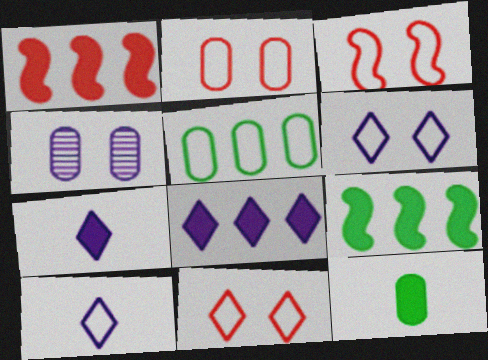[[2, 3, 11], 
[3, 5, 10]]